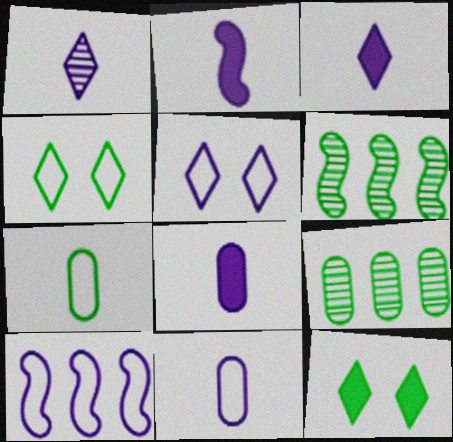[[1, 2, 11], 
[2, 3, 8], 
[5, 10, 11], 
[6, 7, 12]]